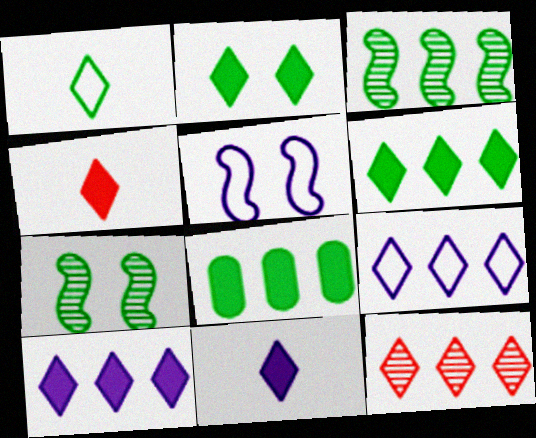[[1, 7, 8], 
[2, 4, 10], 
[6, 9, 12]]